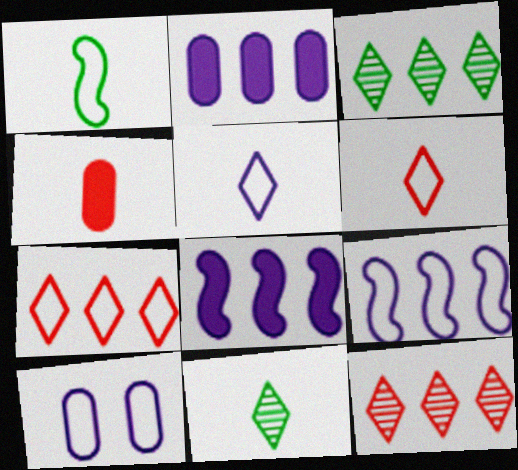[[1, 7, 10], 
[5, 9, 10]]